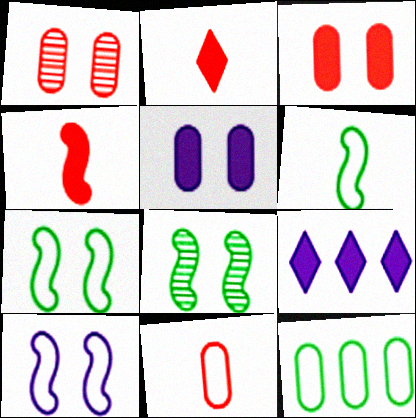[[1, 6, 9], 
[8, 9, 11]]